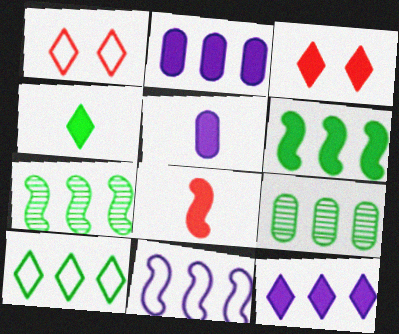[[1, 5, 7], 
[3, 4, 12], 
[3, 5, 6], 
[4, 5, 8], 
[6, 9, 10]]